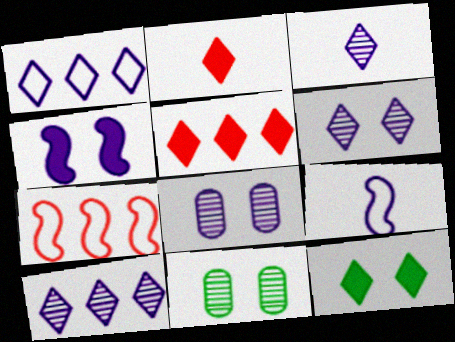[[3, 6, 10], 
[5, 9, 11]]